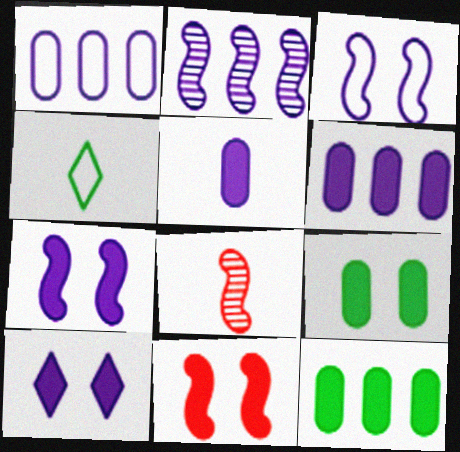[[4, 5, 8], 
[9, 10, 11]]